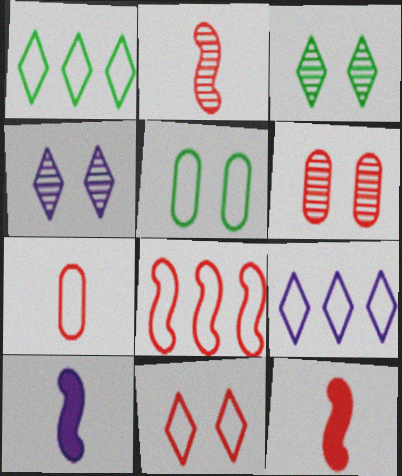[[1, 6, 10], 
[7, 8, 11]]